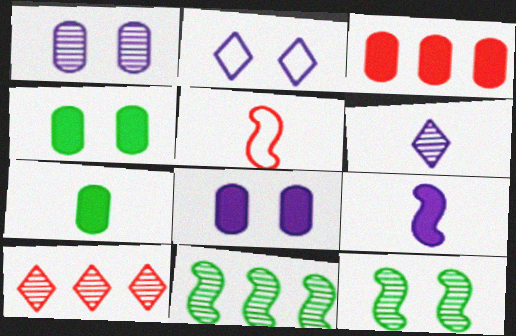[[3, 7, 8], 
[5, 6, 7]]